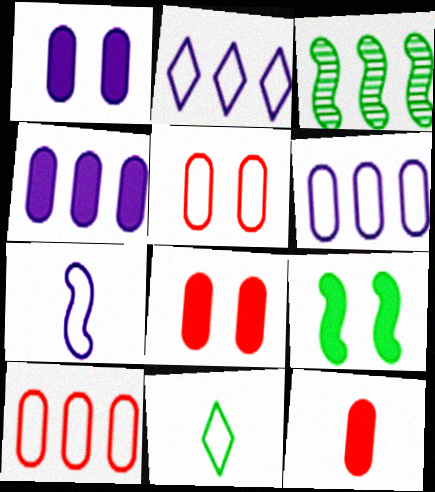[]